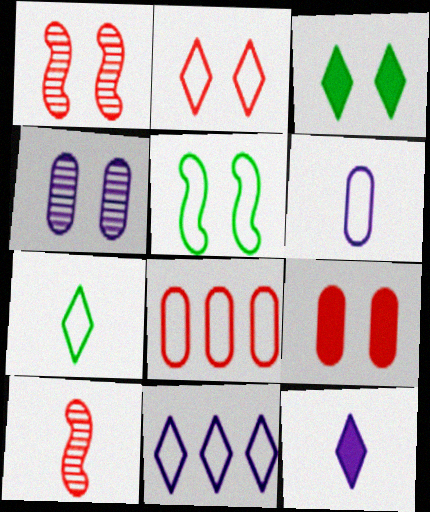[[1, 2, 9], 
[2, 7, 11]]